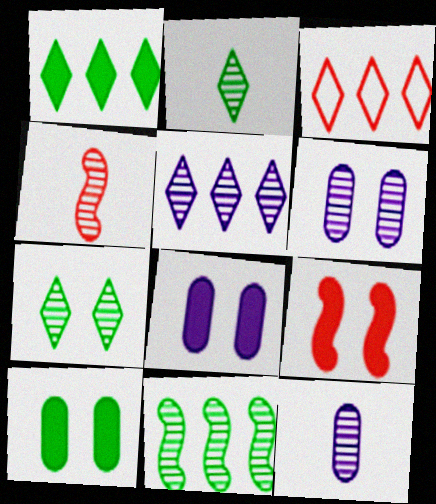[[1, 3, 5], 
[2, 4, 12]]